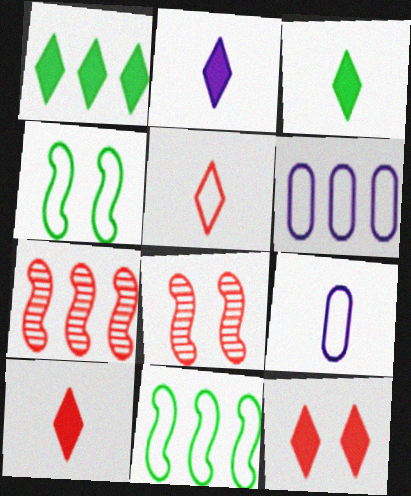[[1, 2, 12], 
[1, 6, 7], 
[1, 8, 9], 
[2, 3, 10], 
[3, 6, 8], 
[4, 5, 6]]